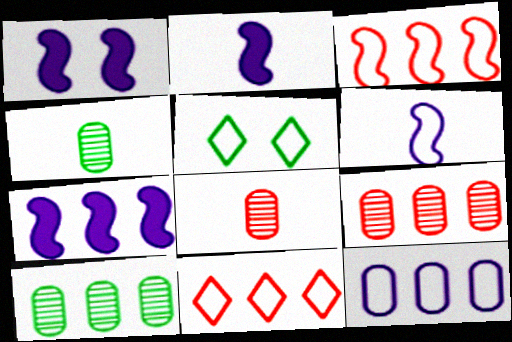[[1, 2, 7], 
[1, 4, 11], 
[2, 5, 9], 
[5, 7, 8], 
[7, 10, 11]]